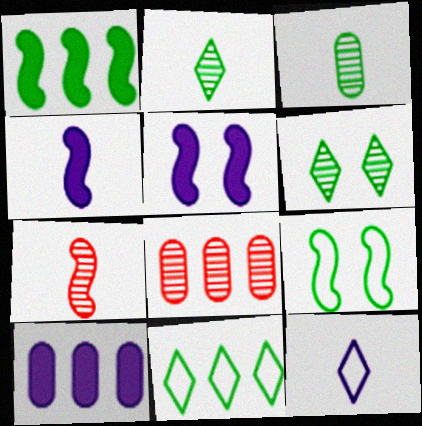[]